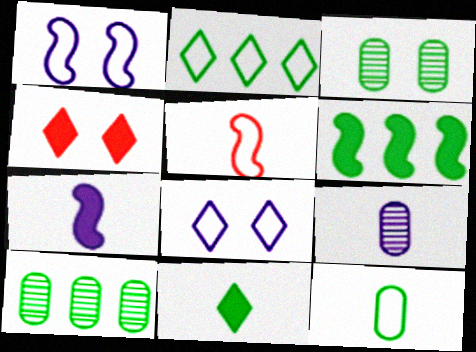[[1, 3, 4], 
[2, 6, 10], 
[5, 9, 11]]